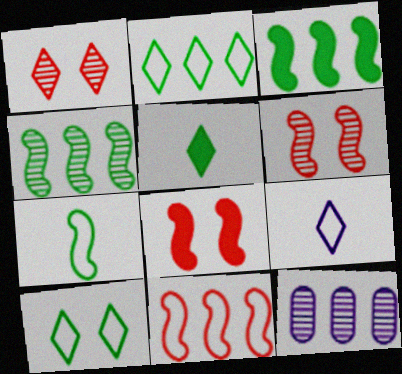[]